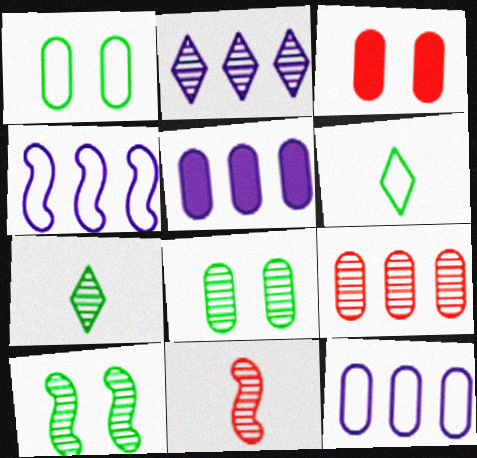[[2, 4, 5], 
[2, 8, 11], 
[3, 4, 7]]